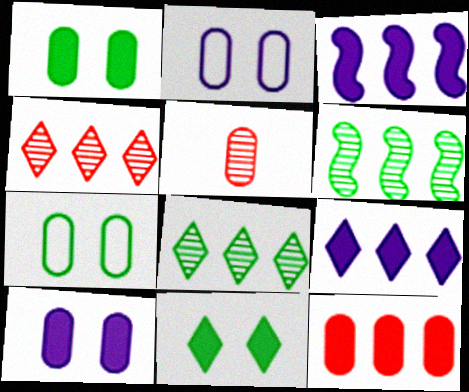[]